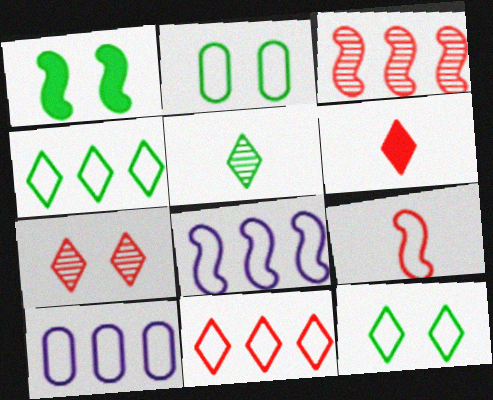[[6, 7, 11], 
[9, 10, 12]]